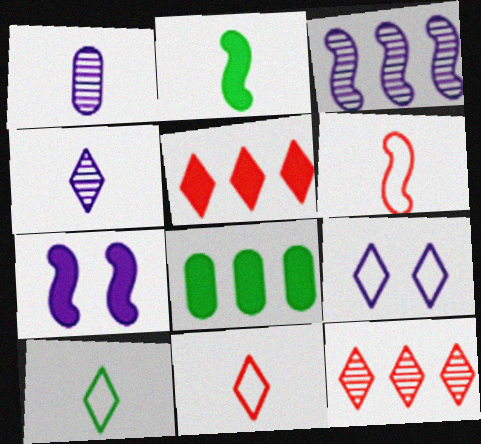[[1, 2, 11]]